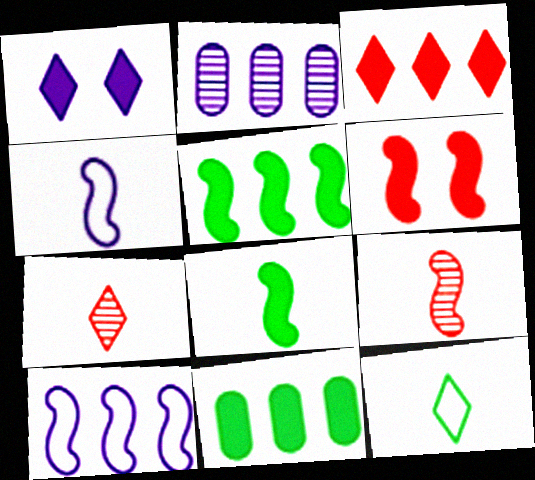[[1, 2, 4], 
[2, 6, 12], 
[4, 8, 9]]